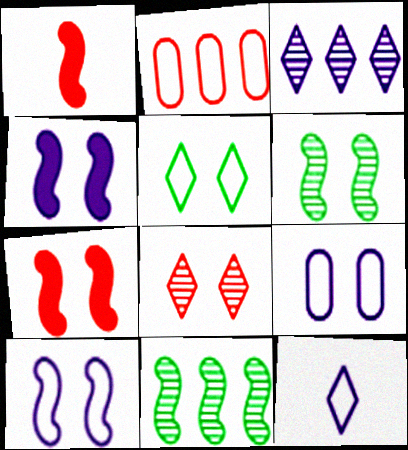[[1, 2, 8], 
[1, 10, 11], 
[6, 7, 10]]